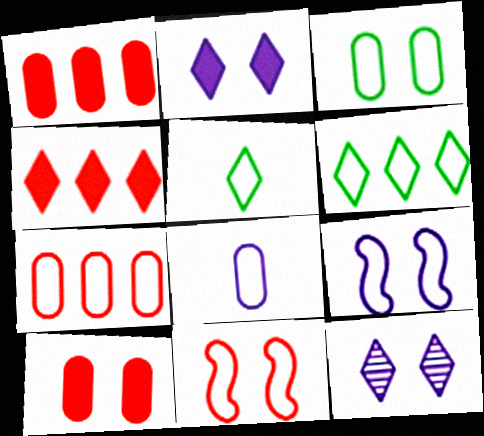[[3, 7, 8], 
[4, 5, 12], 
[5, 7, 9], 
[6, 8, 11]]